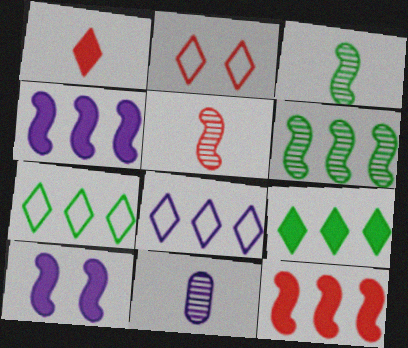[[8, 10, 11]]